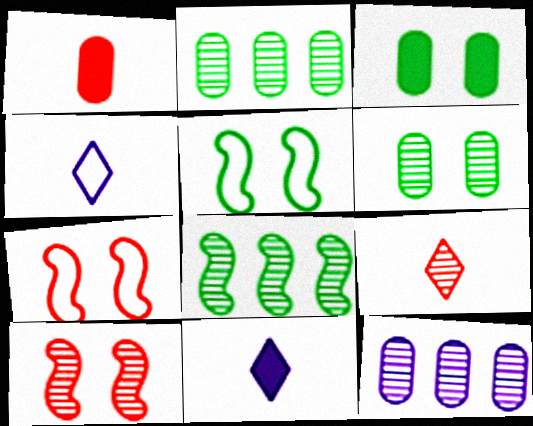[[2, 7, 11]]